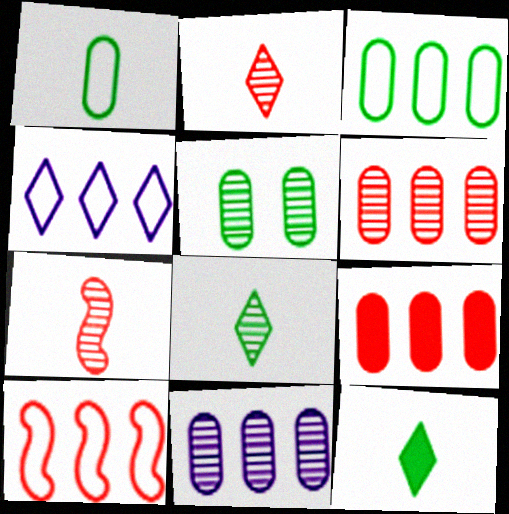[[3, 4, 10], 
[3, 9, 11]]